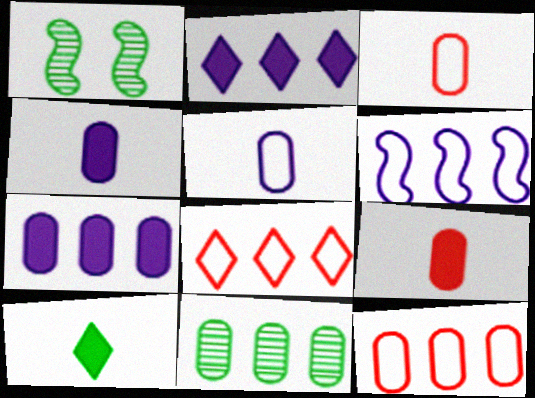[[1, 2, 3], 
[1, 4, 8], 
[7, 11, 12]]